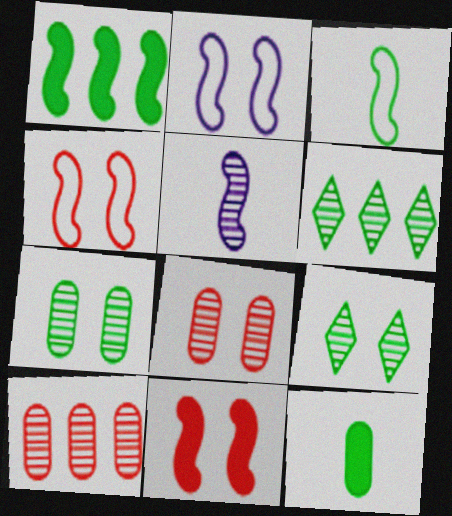[[1, 4, 5], 
[5, 6, 8], 
[5, 9, 10]]